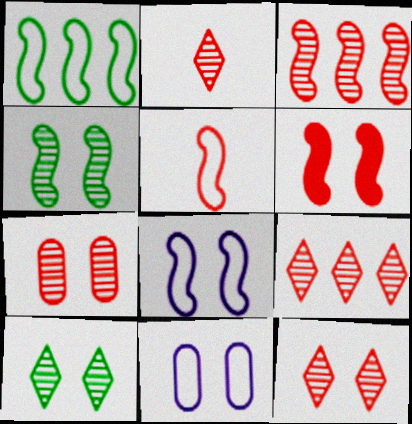[[1, 5, 8], 
[2, 3, 7], 
[2, 9, 12], 
[3, 5, 6], 
[4, 6, 8], 
[6, 10, 11]]